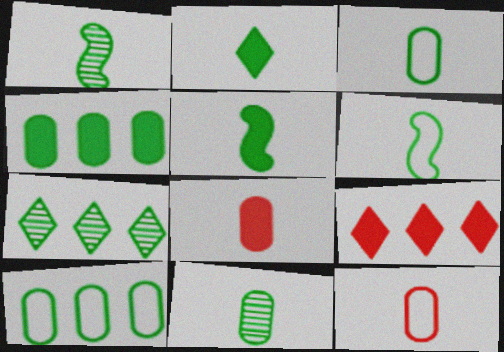[[1, 2, 3], 
[1, 5, 6], 
[2, 6, 11]]